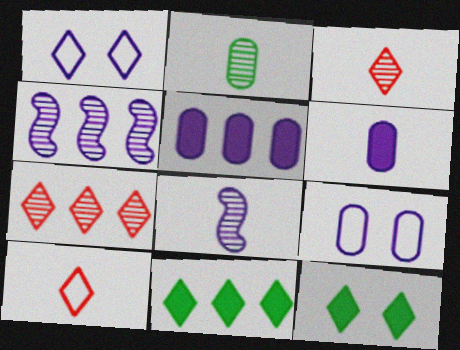[[1, 3, 11], 
[1, 4, 6], 
[1, 5, 8], 
[2, 3, 8]]